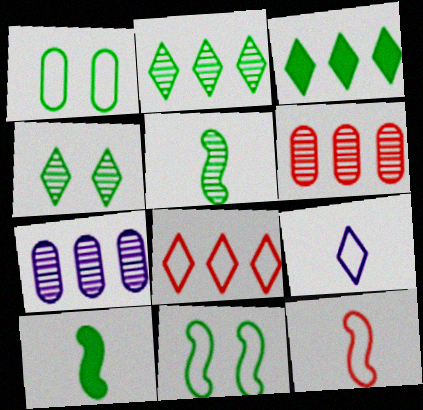[[1, 2, 10], 
[1, 3, 5]]